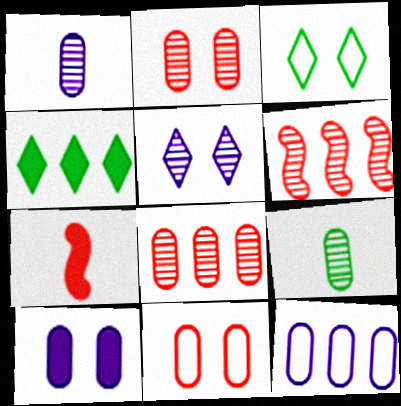[[1, 10, 12], 
[4, 6, 12], 
[4, 7, 10], 
[5, 6, 9]]